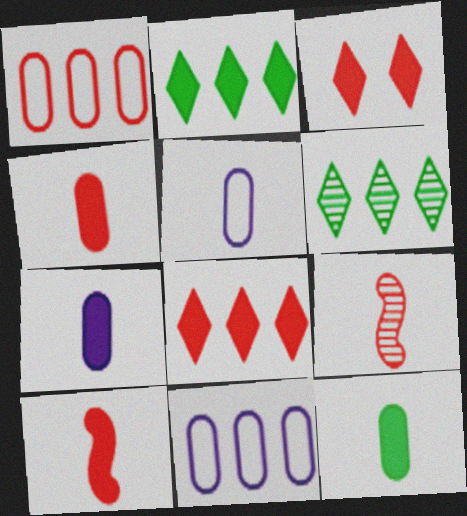[[1, 3, 9], 
[4, 7, 12]]